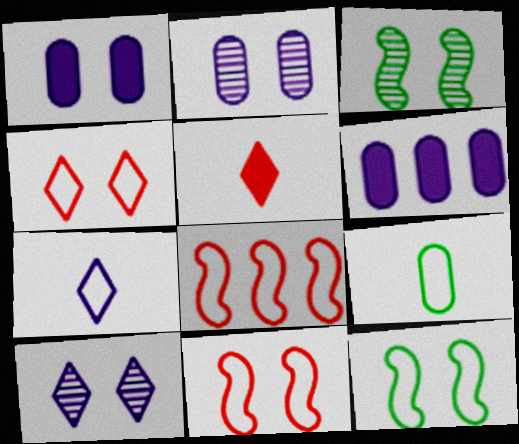[[1, 3, 4]]